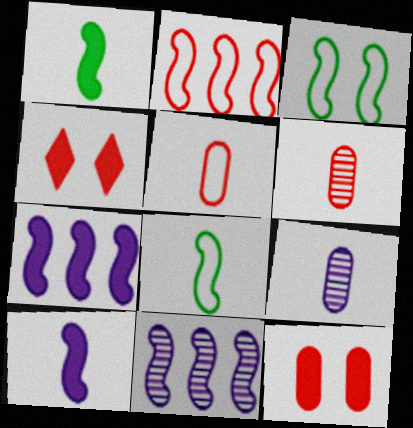[[2, 4, 6]]